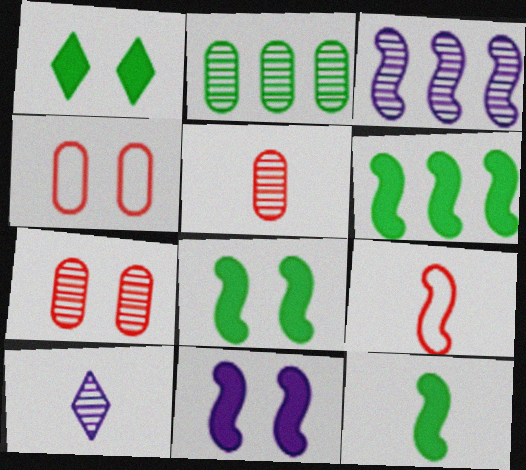[[3, 8, 9], 
[4, 6, 10], 
[6, 8, 12]]